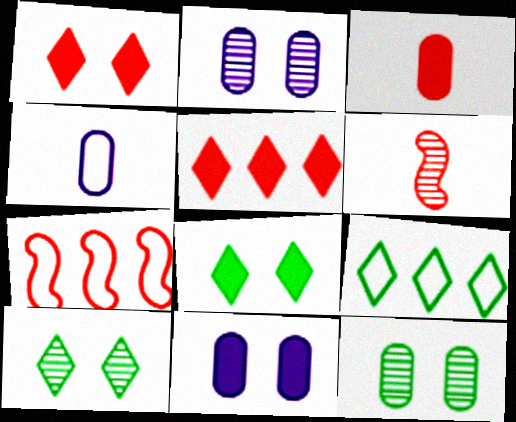[[6, 9, 11]]